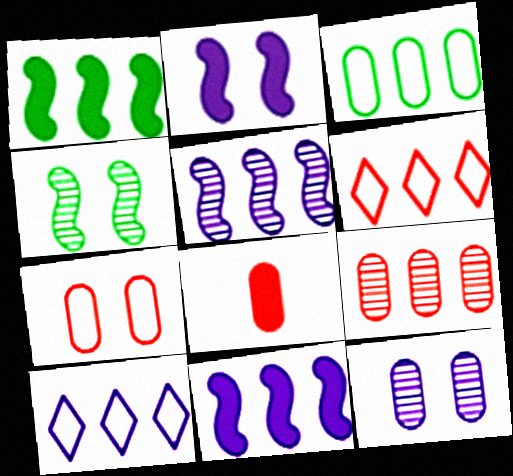[[1, 9, 10], 
[3, 8, 12], 
[4, 8, 10], 
[7, 8, 9]]